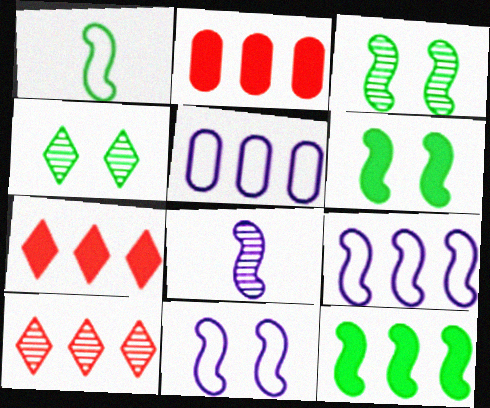[[1, 3, 12], 
[5, 10, 12]]